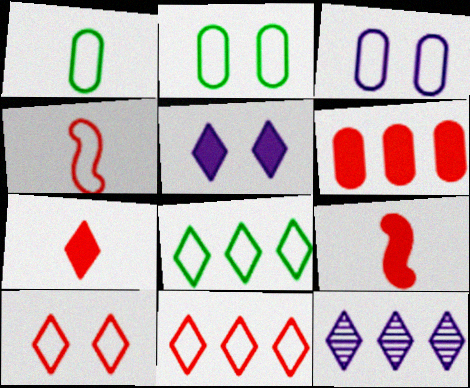[[2, 9, 12], 
[3, 4, 8]]